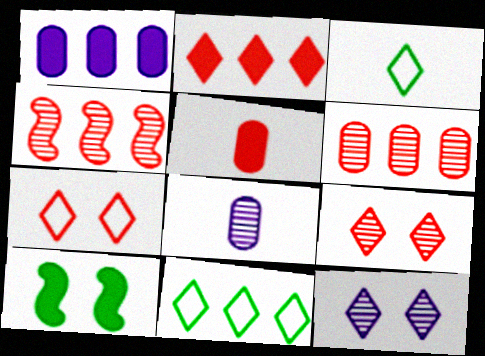[[1, 4, 11], 
[2, 3, 12], 
[4, 5, 7]]